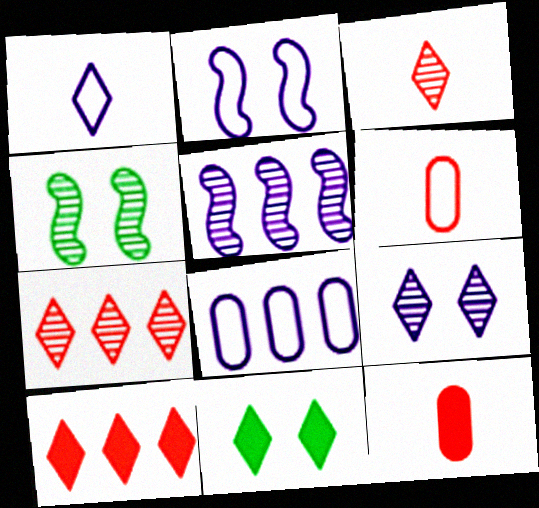[[1, 2, 8], 
[1, 7, 11], 
[5, 6, 11]]